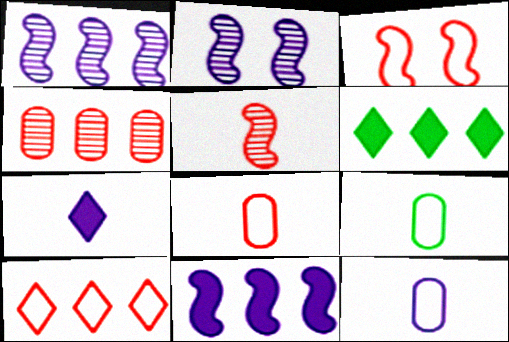[[2, 6, 8], 
[3, 8, 10], 
[5, 7, 9], 
[8, 9, 12]]